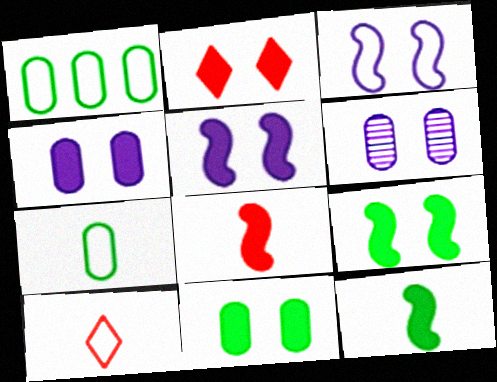[[1, 3, 10], 
[2, 4, 9], 
[2, 5, 11]]